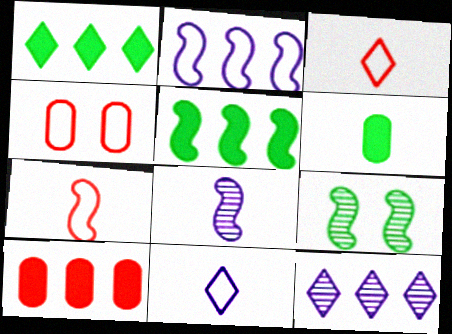[[1, 4, 8], 
[3, 6, 8], 
[9, 10, 11]]